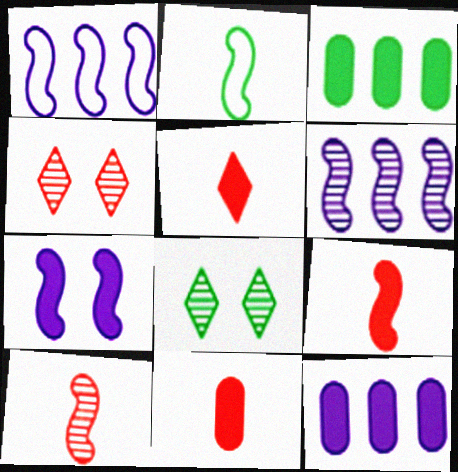[[1, 8, 11], 
[2, 3, 8], 
[2, 4, 12], 
[3, 5, 7], 
[5, 9, 11]]